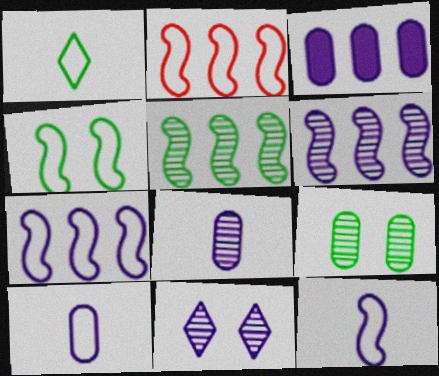[[2, 4, 12], 
[3, 11, 12], 
[6, 8, 11]]